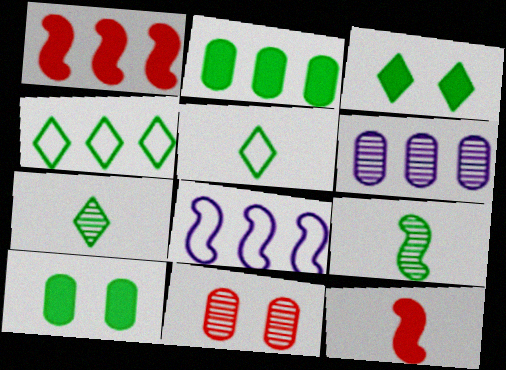[[1, 4, 6], 
[3, 4, 7], 
[4, 9, 10]]